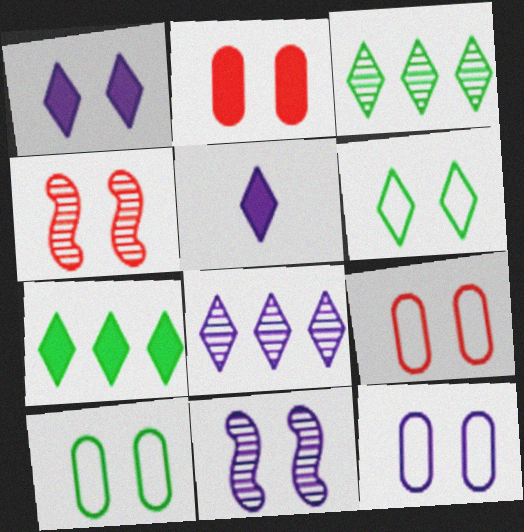[[1, 4, 10], 
[1, 11, 12], 
[2, 6, 11], 
[9, 10, 12]]